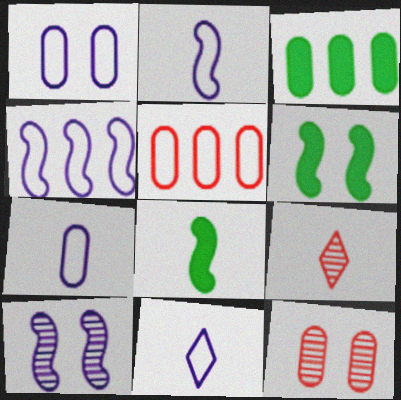[[1, 4, 11], 
[2, 7, 11], 
[3, 7, 12], 
[7, 8, 9]]